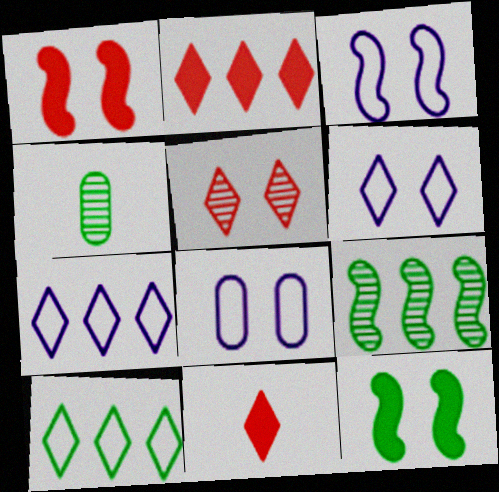[[1, 4, 7], 
[2, 3, 4], 
[3, 6, 8], 
[4, 10, 12], 
[5, 8, 12], 
[8, 9, 11]]